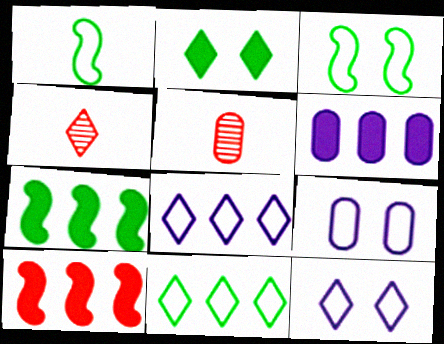[[2, 4, 8], 
[3, 4, 6], 
[4, 7, 9], 
[5, 7, 12]]